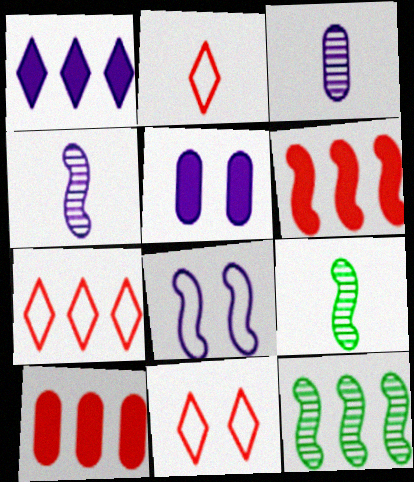[[1, 3, 8], 
[2, 5, 12], 
[2, 7, 11], 
[5, 7, 9], 
[6, 8, 9]]